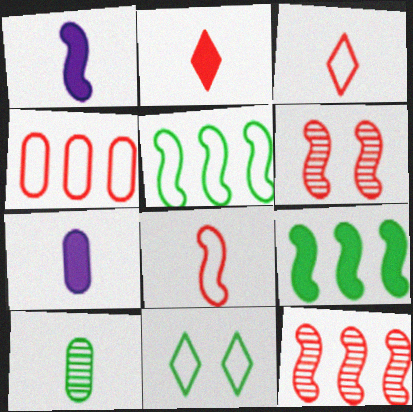[[1, 3, 10], 
[1, 5, 6], 
[2, 4, 6], 
[7, 11, 12], 
[9, 10, 11]]